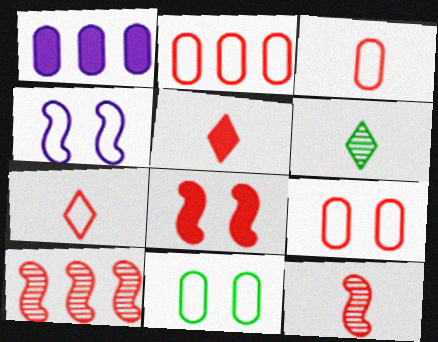[[2, 3, 9], 
[3, 5, 12], 
[5, 9, 10]]